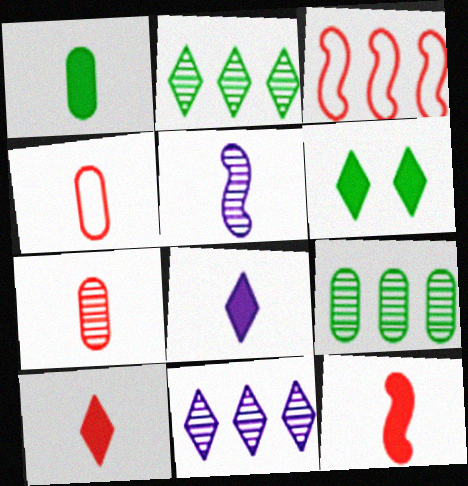[[1, 8, 12]]